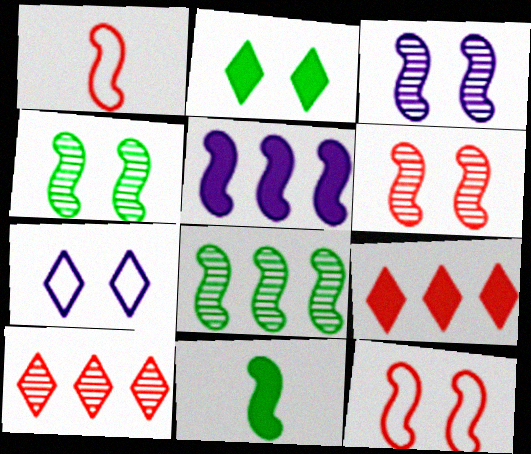[[1, 4, 5], 
[3, 4, 6]]